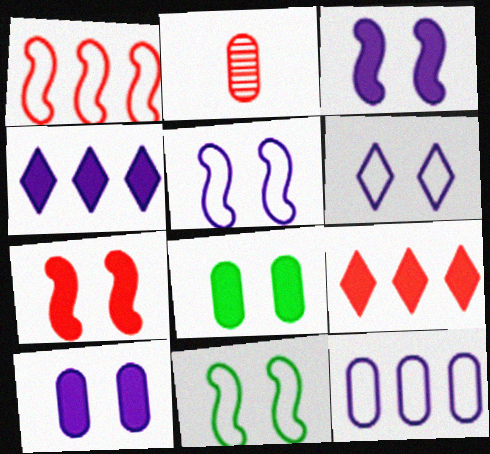[[2, 4, 11], 
[2, 8, 12]]